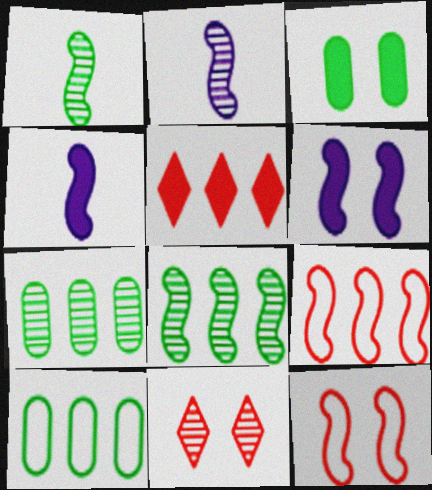[[1, 6, 9], 
[2, 7, 11], 
[3, 4, 5], 
[4, 8, 12], 
[4, 10, 11]]